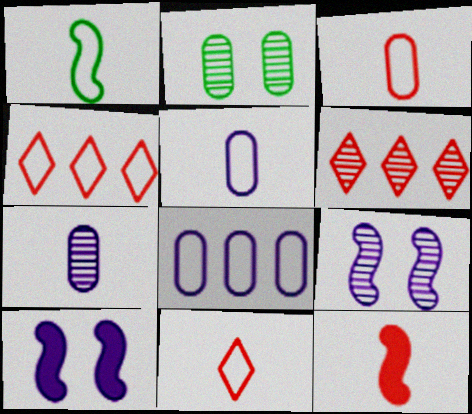[[1, 5, 11]]